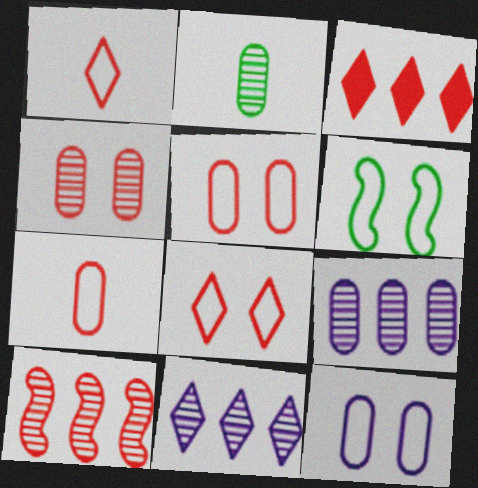[[2, 4, 9], 
[6, 8, 12]]